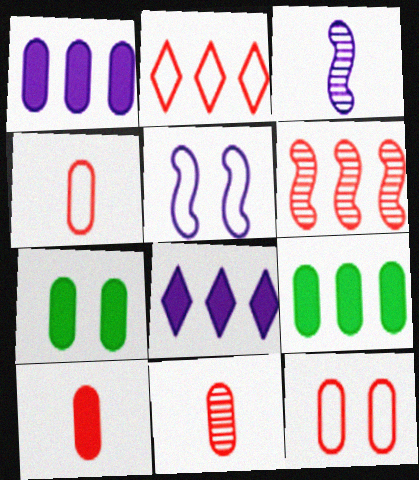[[1, 7, 10], 
[2, 3, 7], 
[4, 10, 11]]